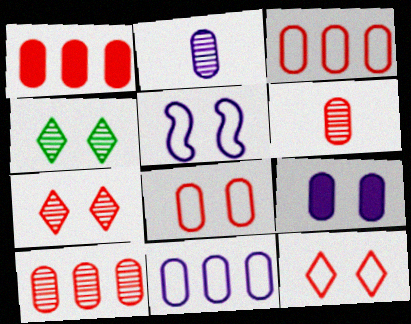[[1, 3, 10], 
[1, 6, 8], 
[2, 9, 11]]